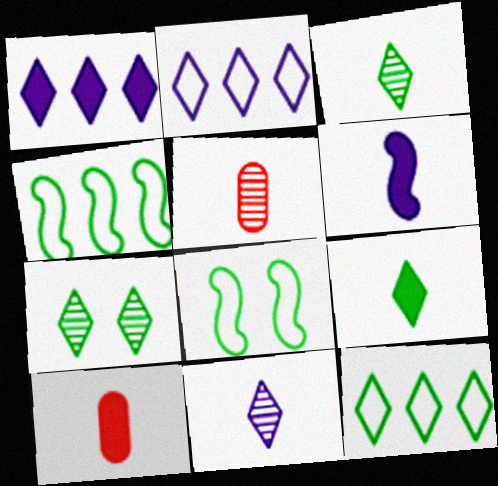[[1, 5, 8], 
[6, 9, 10], 
[7, 9, 12]]